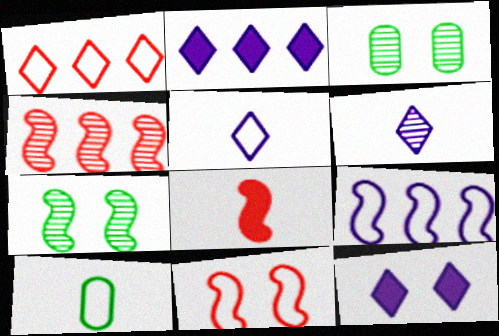[[3, 4, 6], 
[3, 11, 12], 
[4, 8, 11], 
[4, 10, 12], 
[6, 8, 10], 
[7, 8, 9]]